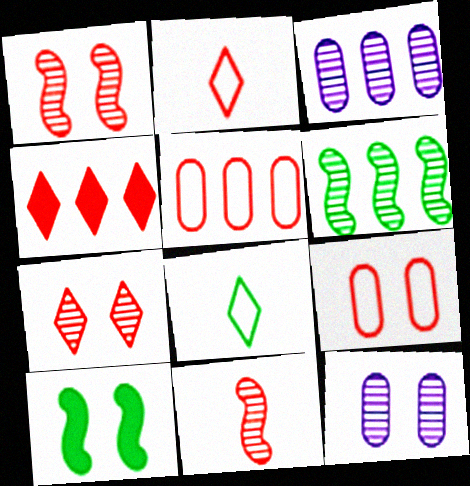[[2, 3, 10], 
[2, 4, 7], 
[4, 9, 11]]